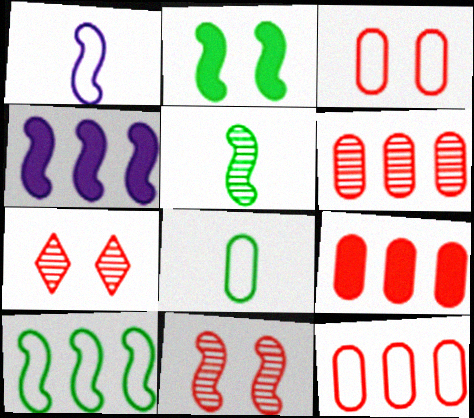[[2, 5, 10], 
[4, 7, 8], 
[6, 9, 12]]